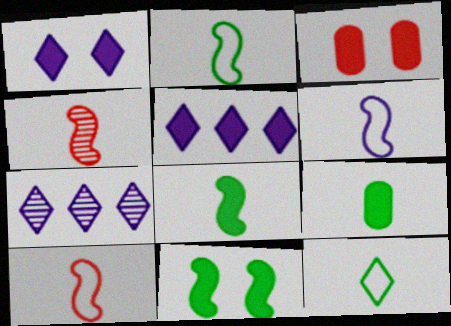[[1, 3, 11], 
[2, 3, 7], 
[2, 6, 10], 
[3, 5, 8], 
[4, 6, 8]]